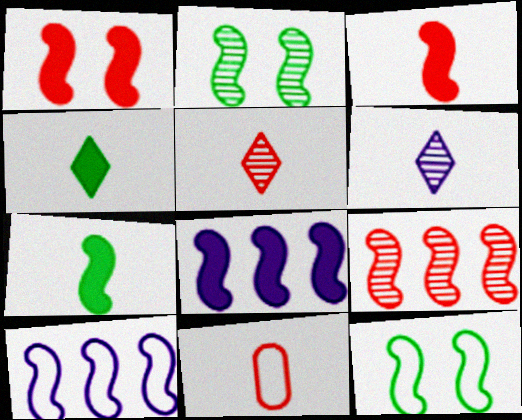[[1, 7, 8], 
[2, 3, 10], 
[3, 5, 11], 
[6, 7, 11]]